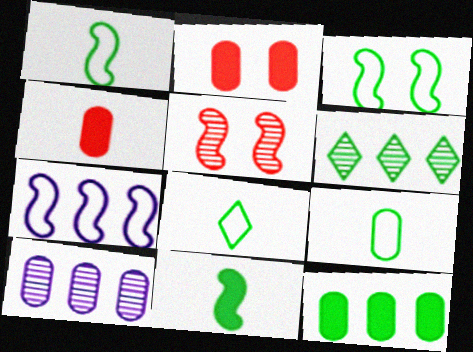[[1, 8, 9], 
[2, 9, 10], 
[5, 7, 11]]